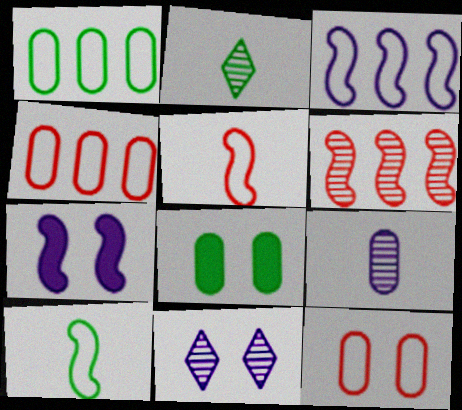[[2, 4, 7], 
[4, 8, 9], 
[6, 7, 10]]